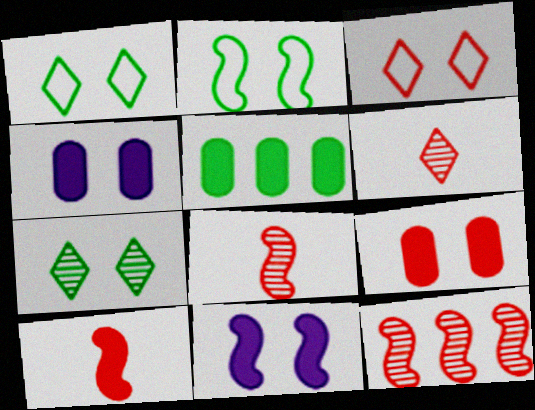[]